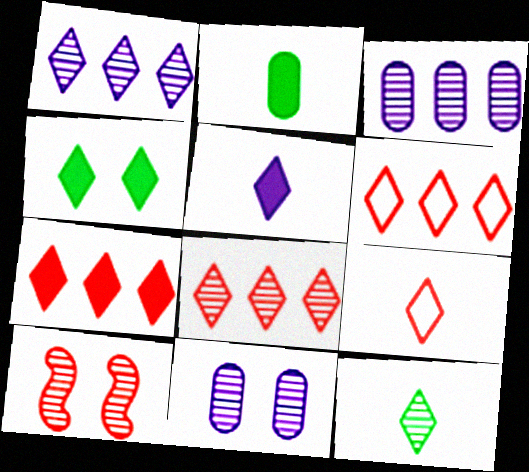[[1, 4, 9], 
[3, 10, 12], 
[4, 5, 7], 
[5, 9, 12], 
[6, 7, 8]]